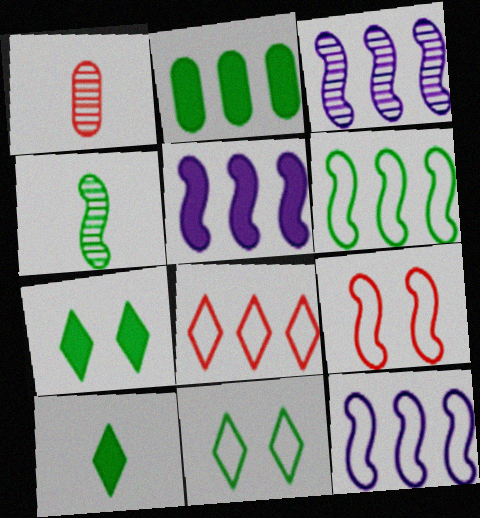[[1, 5, 11], 
[1, 7, 12], 
[2, 3, 8], 
[2, 4, 11], 
[3, 5, 12], 
[4, 5, 9]]